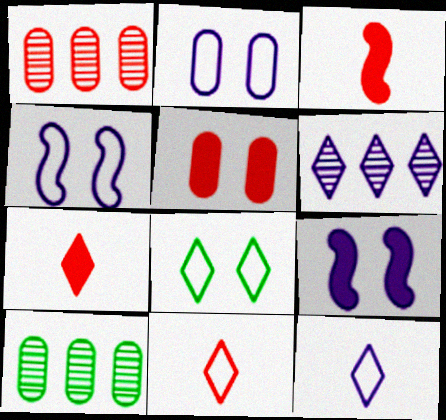[[4, 7, 10], 
[6, 7, 8], 
[9, 10, 11]]